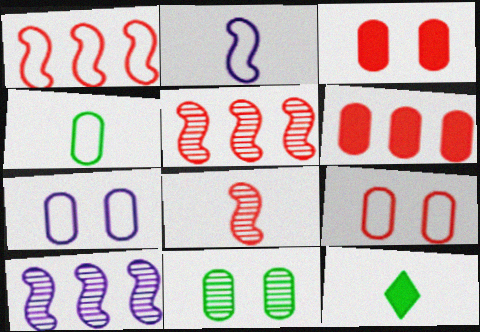[[3, 7, 11], 
[5, 7, 12], 
[9, 10, 12]]